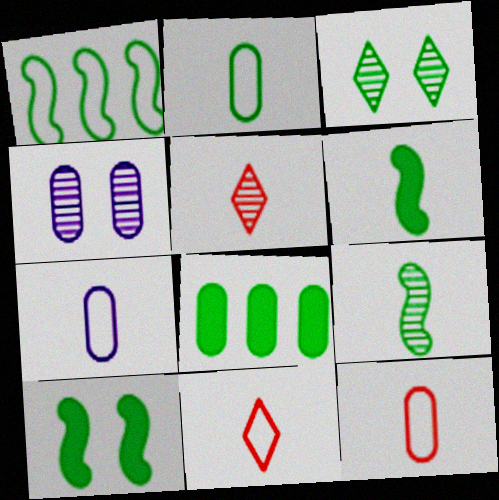[[1, 9, 10], 
[2, 7, 12], 
[4, 8, 12], 
[5, 6, 7]]